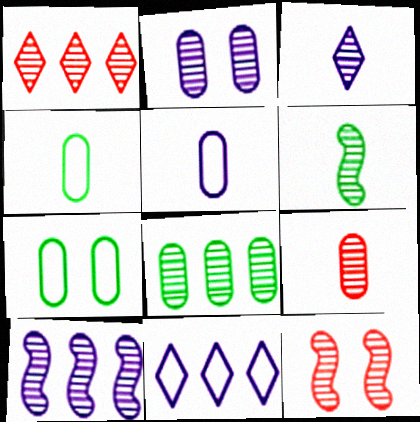[[1, 2, 6], 
[1, 8, 10], 
[1, 9, 12], 
[2, 3, 10], 
[2, 8, 9], 
[3, 6, 9], 
[3, 8, 12], 
[6, 10, 12]]